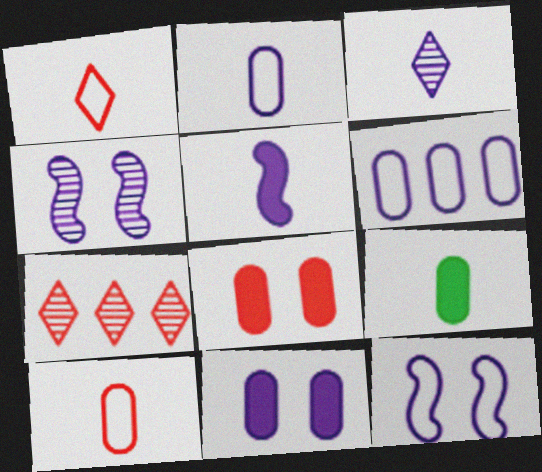[[2, 3, 5], 
[7, 9, 12]]